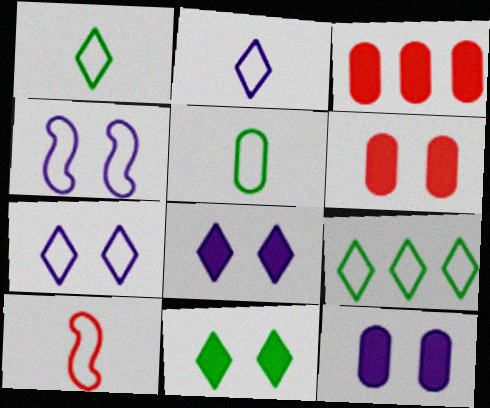[[2, 5, 10]]